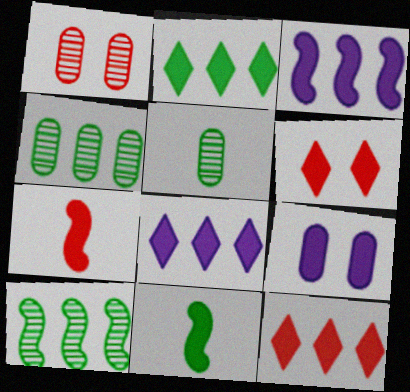[[2, 7, 9], 
[2, 8, 12], 
[9, 11, 12]]